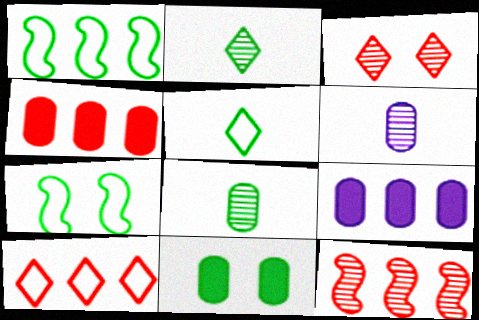[[1, 2, 11], 
[4, 10, 12]]